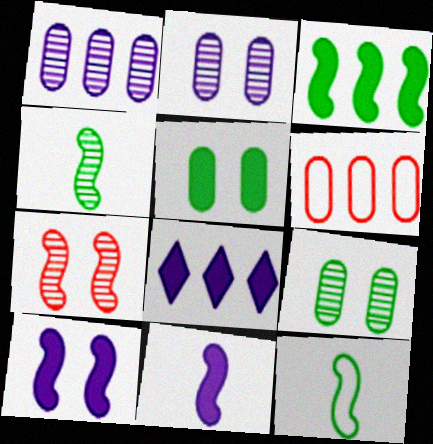[]